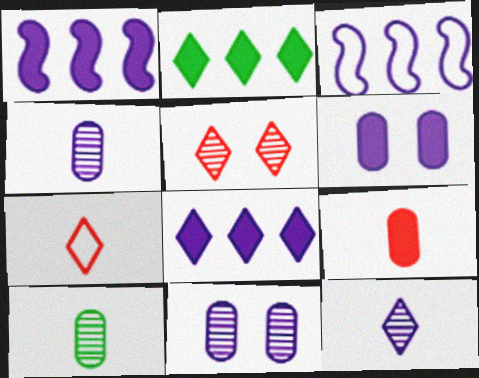[[3, 6, 12]]